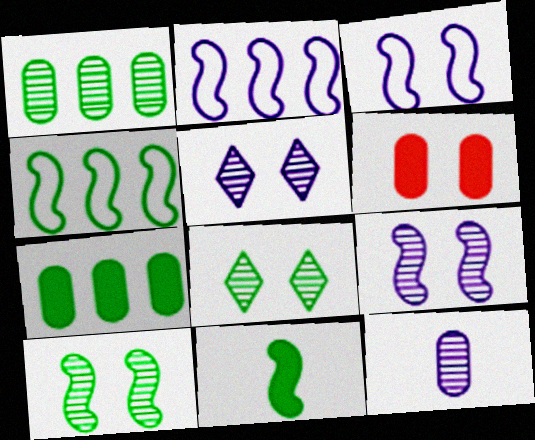[[3, 6, 8], 
[4, 10, 11]]